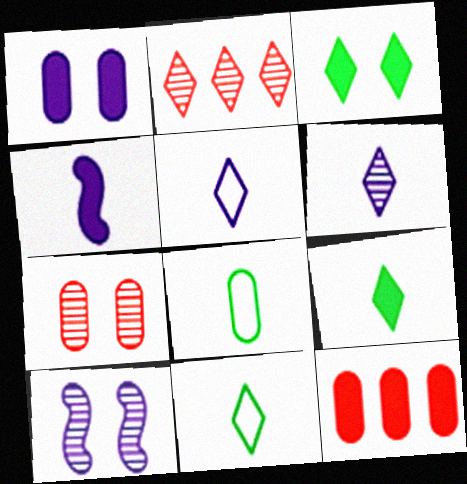[[2, 3, 5], 
[3, 4, 12], 
[10, 11, 12]]